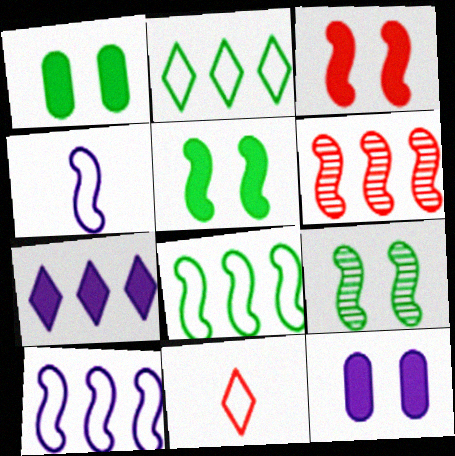[[4, 5, 6]]